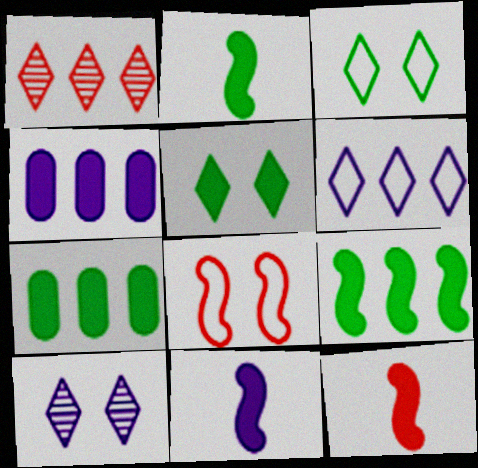[[2, 5, 7], 
[2, 11, 12], 
[4, 5, 12]]